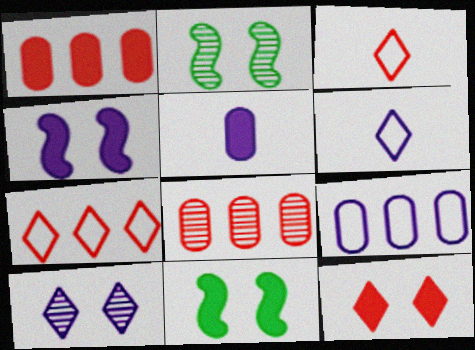[[1, 2, 6], 
[2, 5, 7], 
[6, 8, 11]]